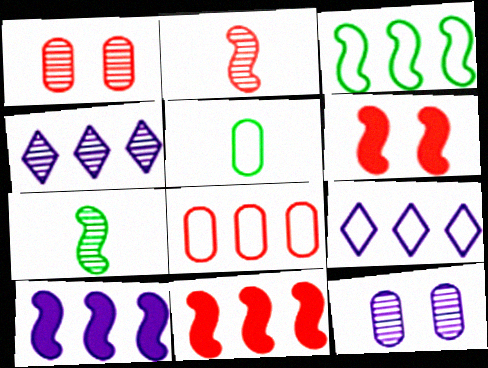[[1, 4, 7], 
[3, 8, 9], 
[4, 5, 6]]